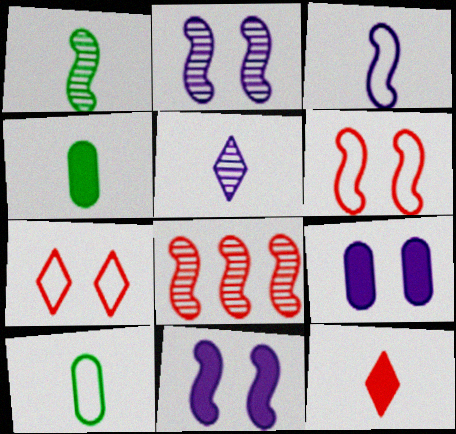[[1, 2, 8]]